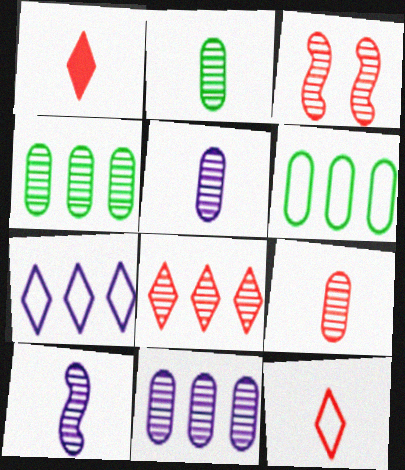[[2, 5, 9], 
[3, 8, 9]]